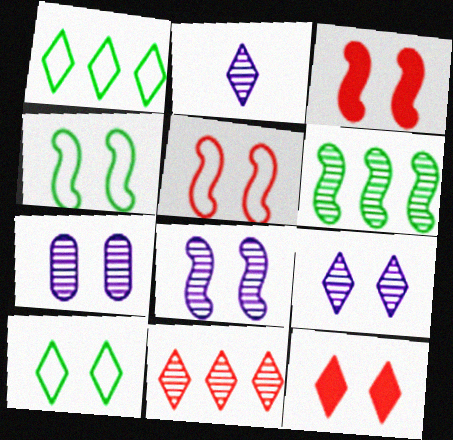[[1, 2, 12], 
[3, 4, 8], 
[3, 7, 10], 
[4, 7, 12], 
[7, 8, 9], 
[9, 10, 12]]